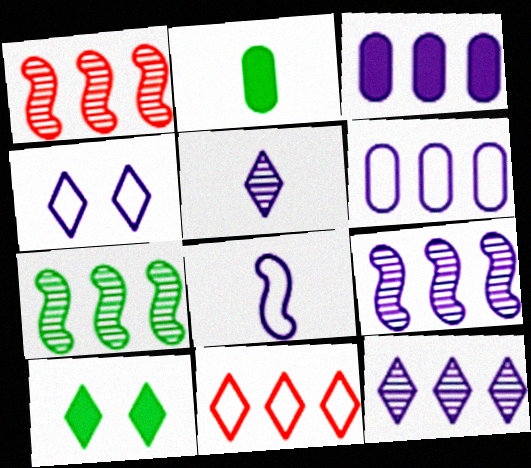[[1, 2, 4], 
[1, 7, 9], 
[3, 7, 11], 
[4, 6, 8], 
[5, 10, 11]]